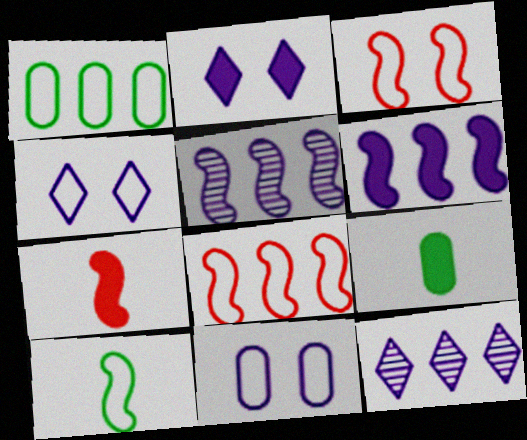[[3, 9, 12]]